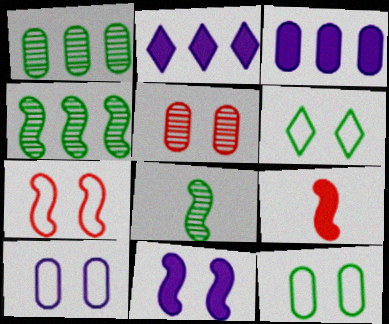[[5, 6, 11], 
[6, 7, 10]]